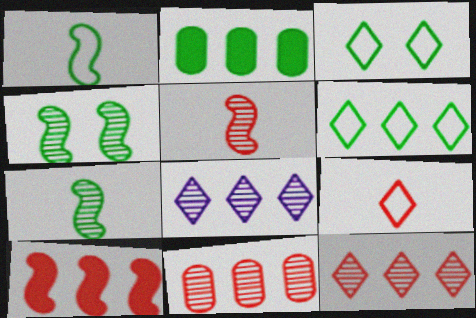[[2, 3, 7]]